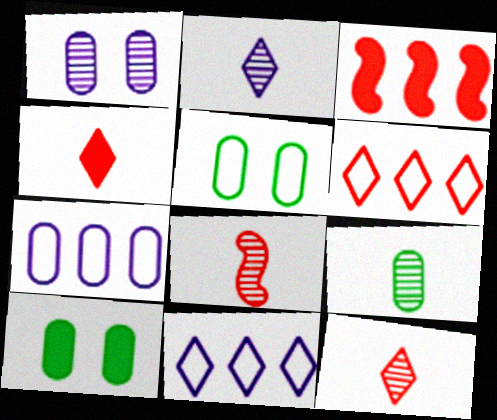[[2, 3, 5], 
[2, 8, 9], 
[8, 10, 11]]